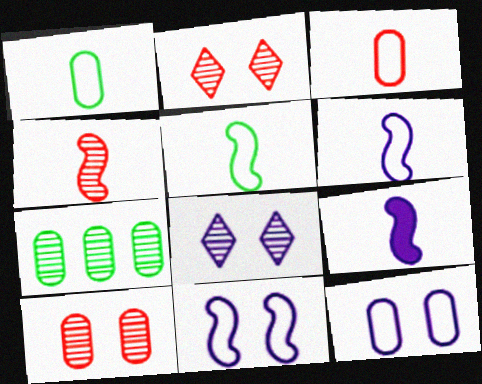[[4, 5, 9], 
[4, 7, 8]]